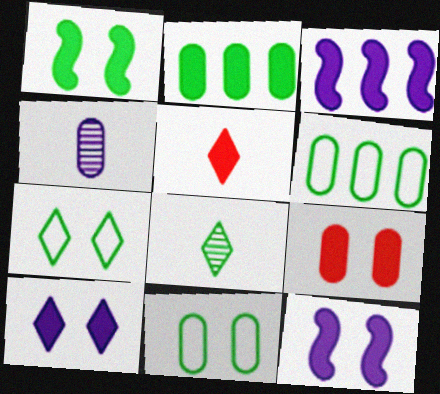[[1, 6, 8], 
[1, 9, 10], 
[2, 5, 12], 
[4, 6, 9]]